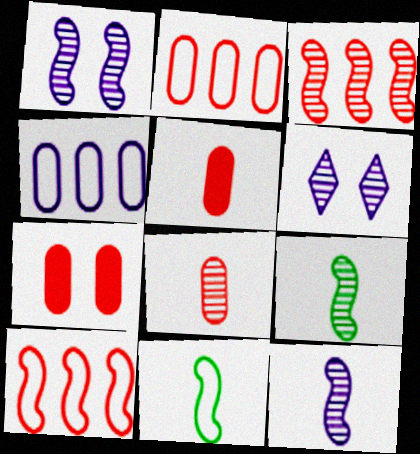[[1, 3, 9], 
[2, 7, 8]]